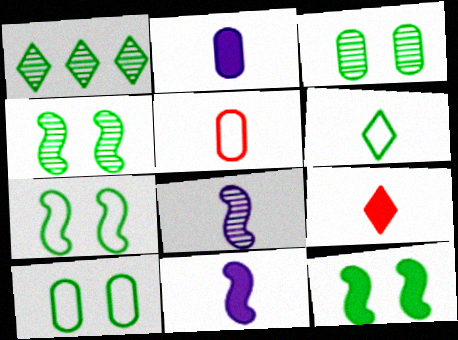[[4, 7, 12]]